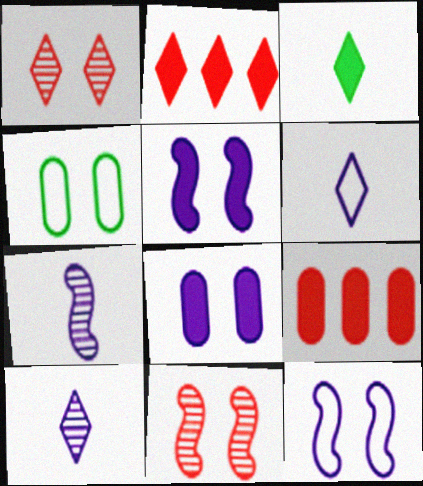[[1, 4, 5], 
[2, 4, 7], 
[3, 5, 9]]